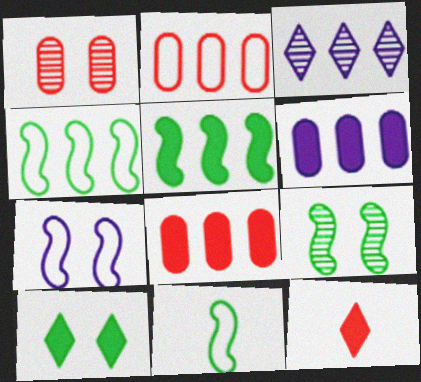[[1, 7, 10], 
[2, 3, 5], 
[3, 4, 8], 
[5, 9, 11]]